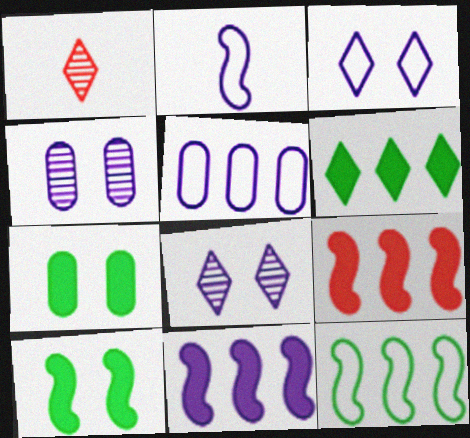[[1, 3, 6], 
[1, 5, 10], 
[2, 3, 5]]